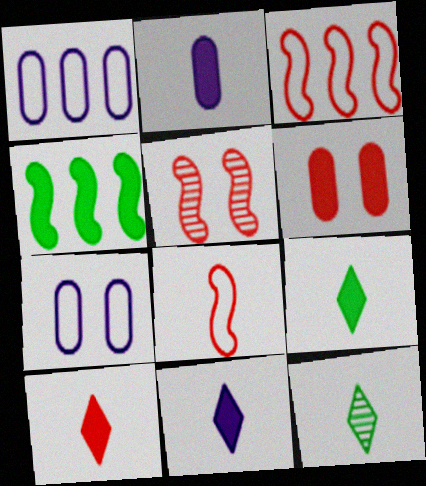[[1, 5, 9], 
[2, 8, 12], 
[4, 6, 11], 
[9, 10, 11]]